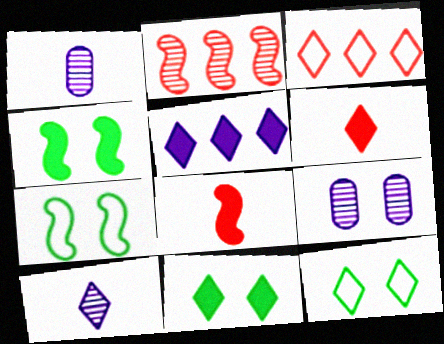[[1, 3, 4], 
[3, 10, 11], 
[5, 6, 11]]